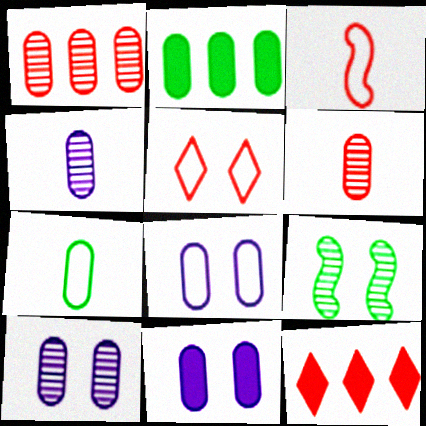[[1, 7, 11], 
[2, 6, 8], 
[5, 9, 11], 
[8, 10, 11]]